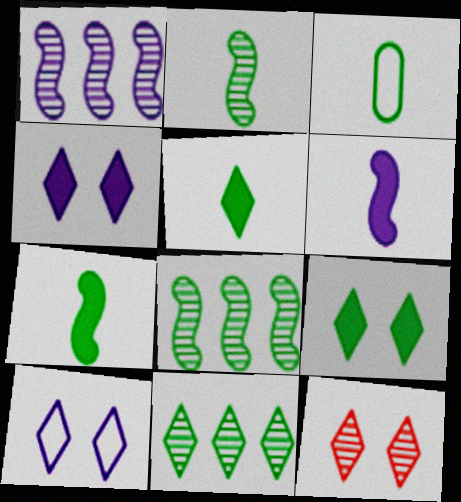[[2, 3, 5], 
[3, 8, 9], 
[9, 10, 12]]